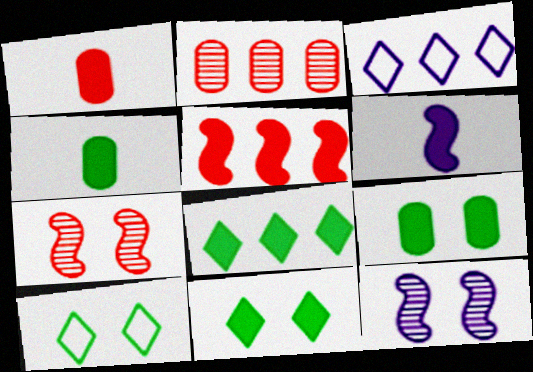[[2, 6, 10], 
[3, 4, 7]]